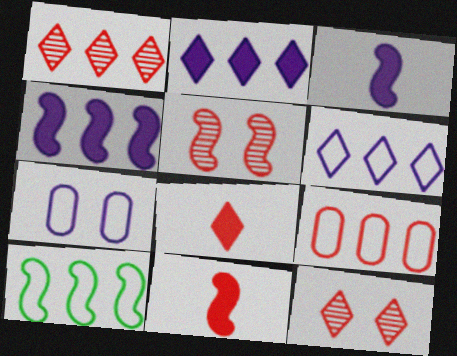[[3, 5, 10], 
[5, 8, 9], 
[6, 9, 10], 
[9, 11, 12]]